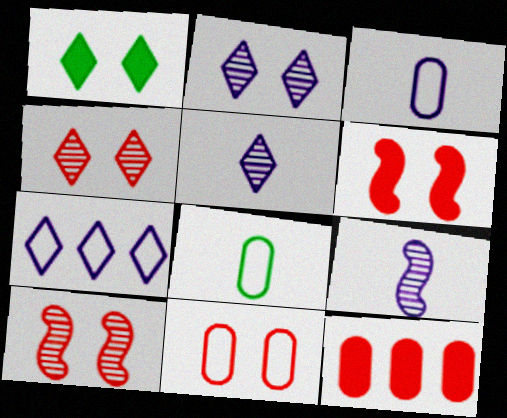[[4, 6, 11]]